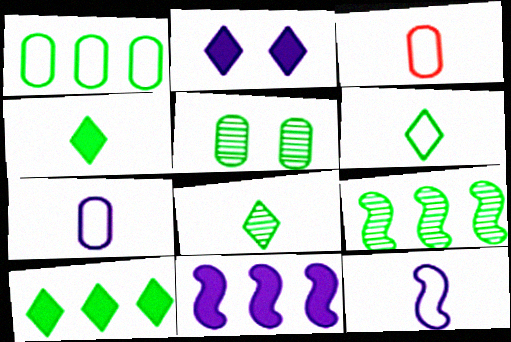[[1, 9, 10], 
[2, 3, 9], 
[3, 6, 12], 
[4, 6, 8], 
[5, 8, 9]]